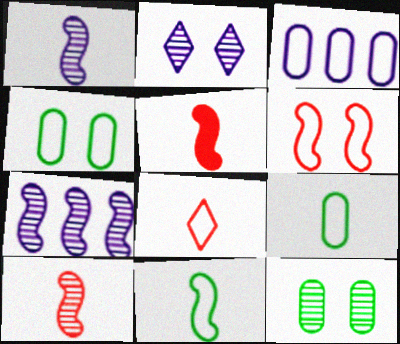[[1, 5, 11]]